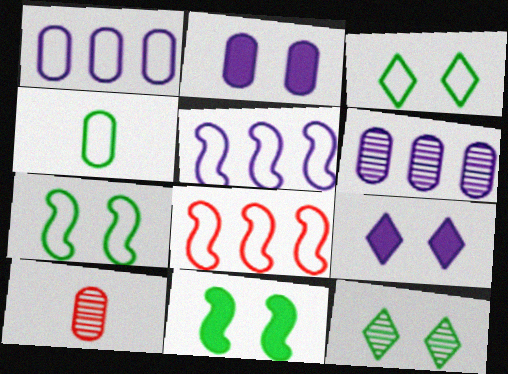[]